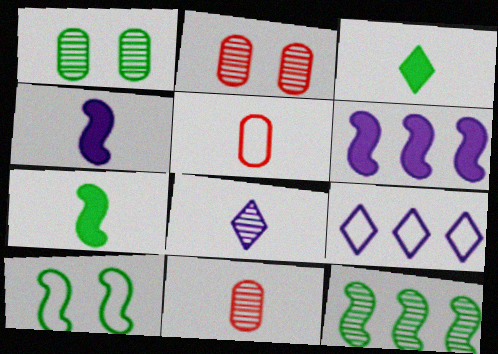[[2, 7, 9], 
[2, 8, 12], 
[5, 7, 8], 
[5, 9, 10], 
[7, 10, 12]]